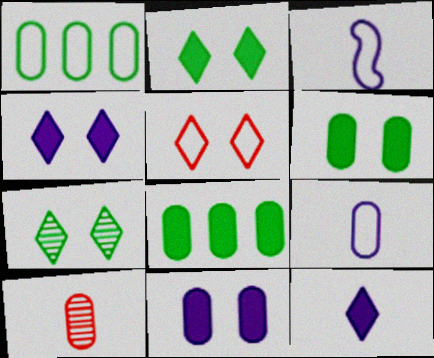[[1, 3, 5], 
[1, 10, 11], 
[4, 5, 7]]